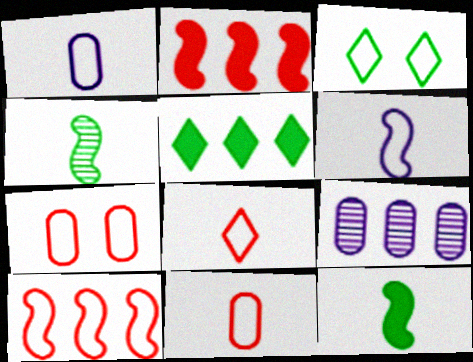[[1, 3, 10], 
[5, 9, 10], 
[7, 8, 10]]